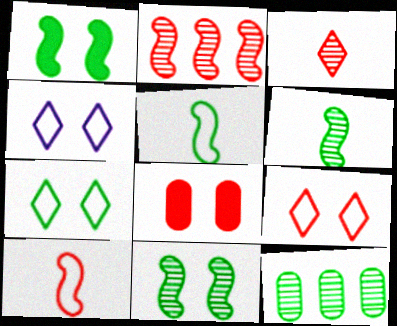[[4, 7, 9], 
[4, 8, 11]]